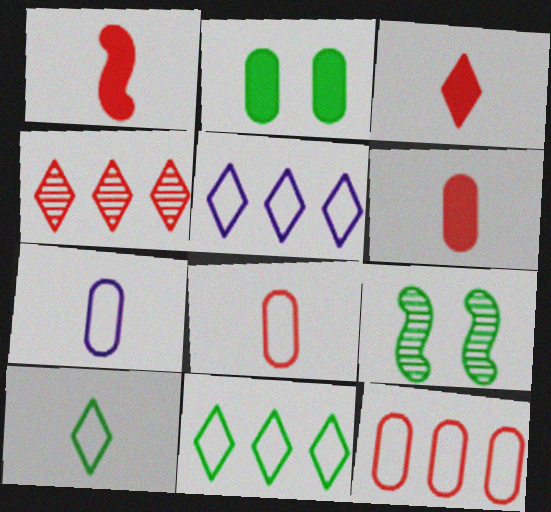[[1, 3, 6], 
[5, 6, 9]]